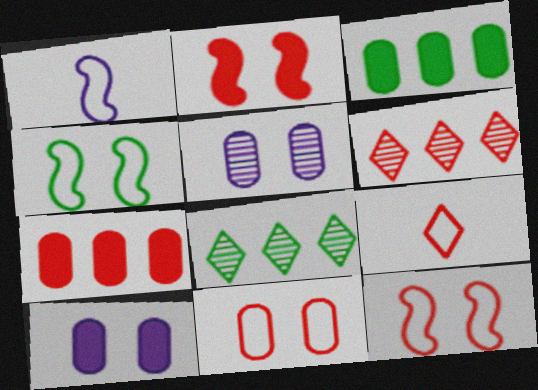[]